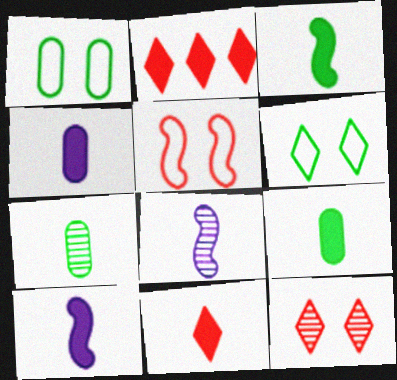[[1, 2, 8], 
[3, 4, 11], 
[9, 10, 11]]